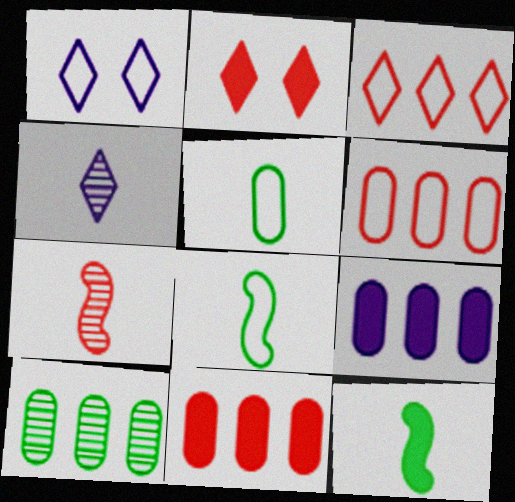[[1, 6, 8], 
[2, 6, 7], 
[2, 9, 12], 
[6, 9, 10]]